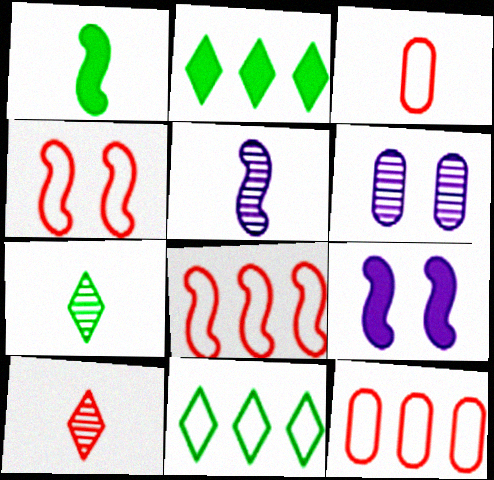[[7, 9, 12]]